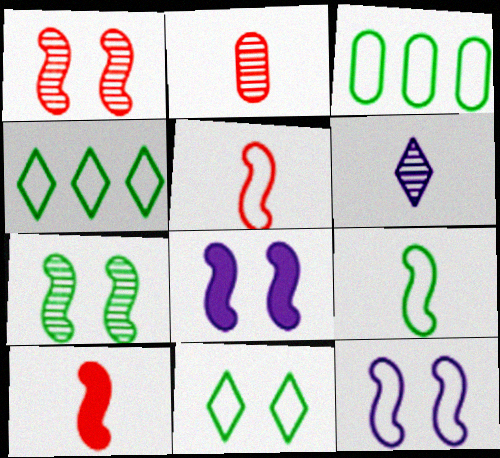[[2, 4, 8], 
[3, 9, 11]]